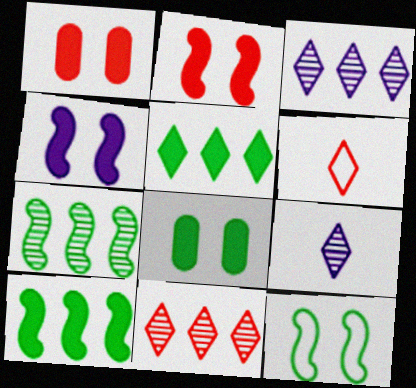[]